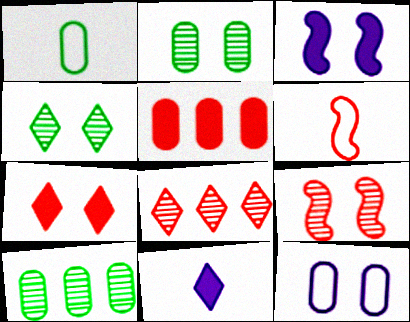[[1, 3, 8]]